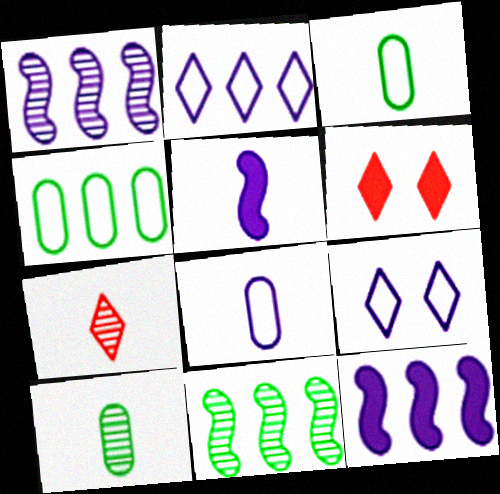[[1, 3, 6], 
[3, 5, 7], 
[6, 8, 11]]